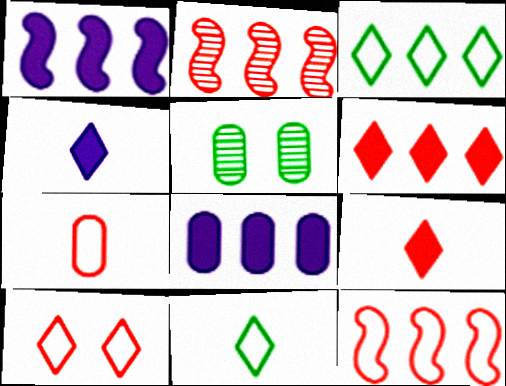[[2, 3, 8], 
[4, 5, 12], 
[5, 7, 8], 
[7, 10, 12]]